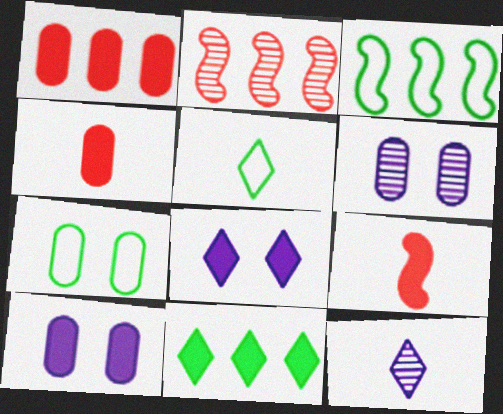[[2, 5, 10], 
[3, 5, 7], 
[9, 10, 11]]